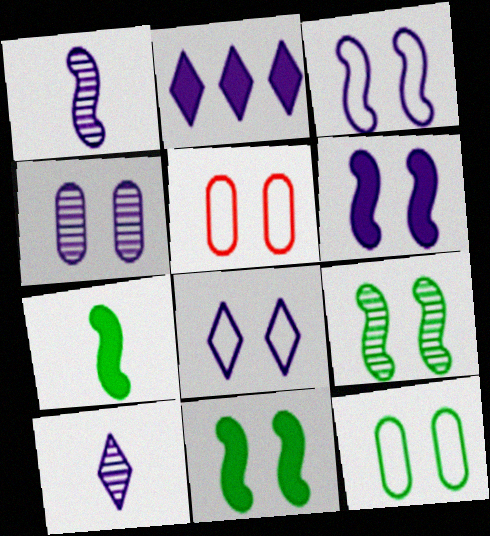[[2, 8, 10], 
[4, 6, 8]]